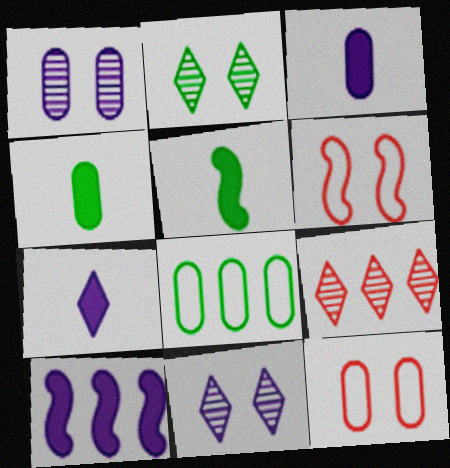[[2, 5, 8], 
[8, 9, 10]]